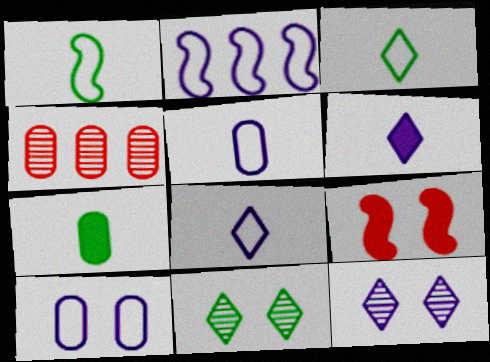[[2, 8, 10], 
[4, 7, 10], 
[9, 10, 11]]